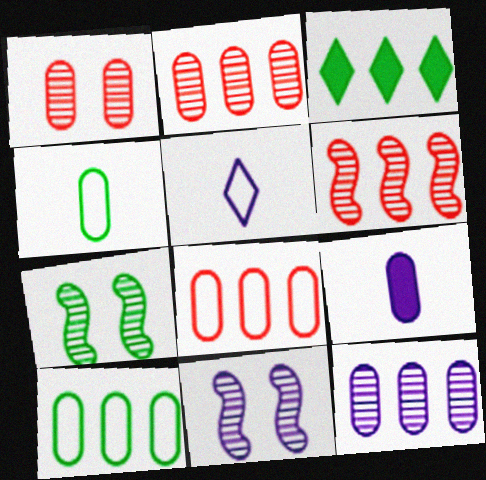[[1, 9, 10], 
[3, 4, 7]]